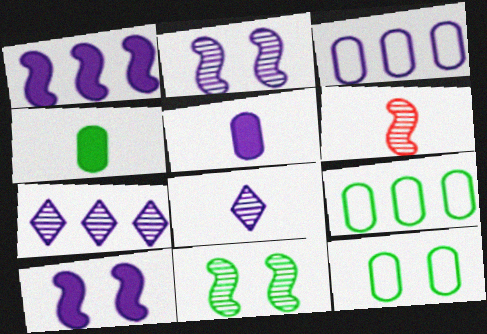[[1, 3, 7], 
[3, 8, 10]]